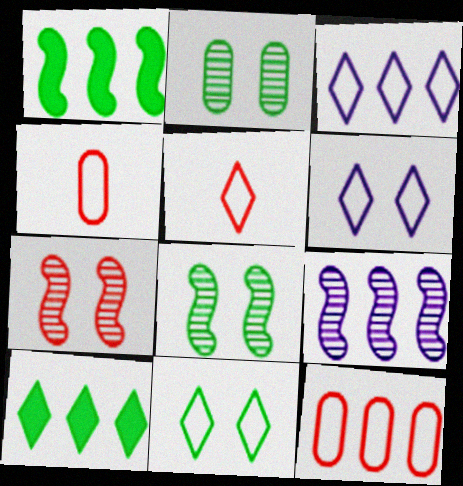[[3, 5, 11], 
[9, 10, 12]]